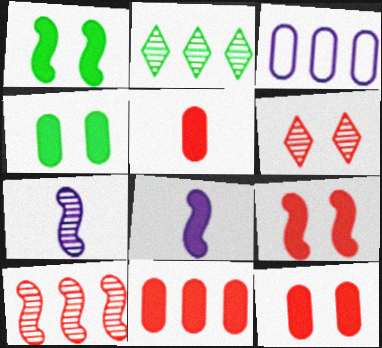[[5, 11, 12]]